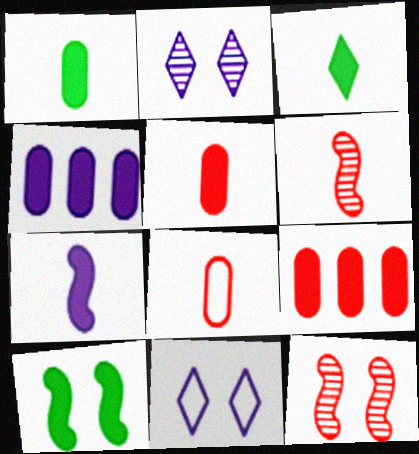[[3, 5, 7]]